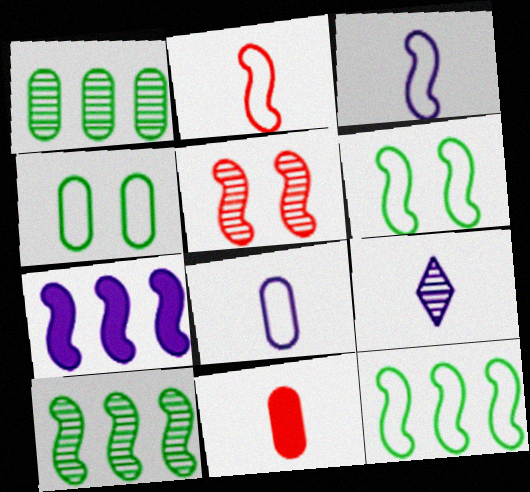[[1, 5, 9]]